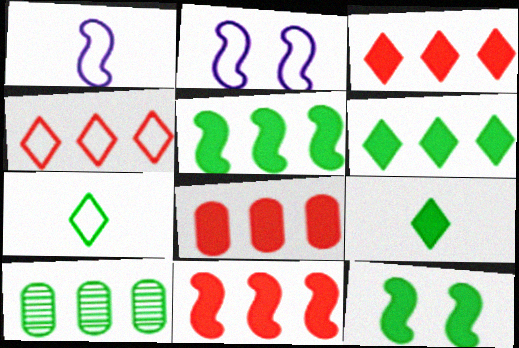[[3, 8, 11], 
[7, 10, 12]]